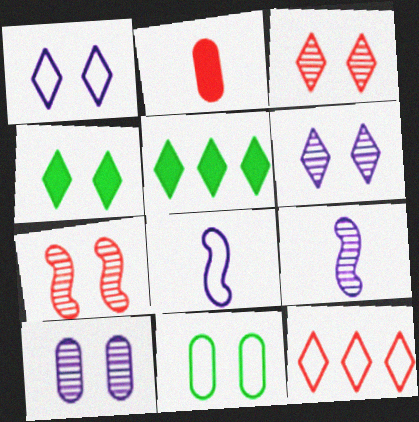[[1, 3, 4], 
[2, 7, 12], 
[8, 11, 12]]